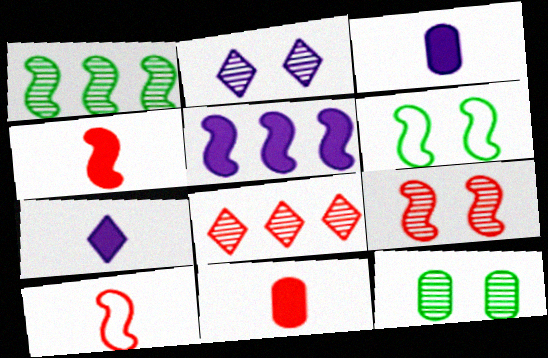[[2, 9, 12], 
[3, 6, 8]]